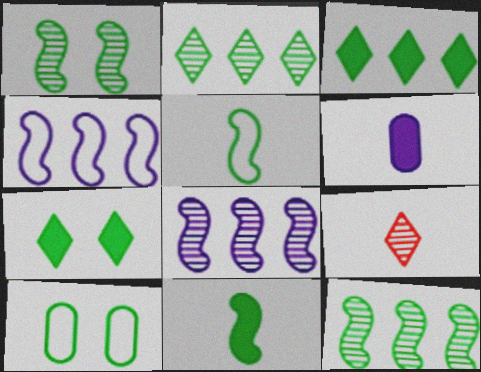[[1, 7, 10], 
[2, 10, 11], 
[5, 6, 9]]